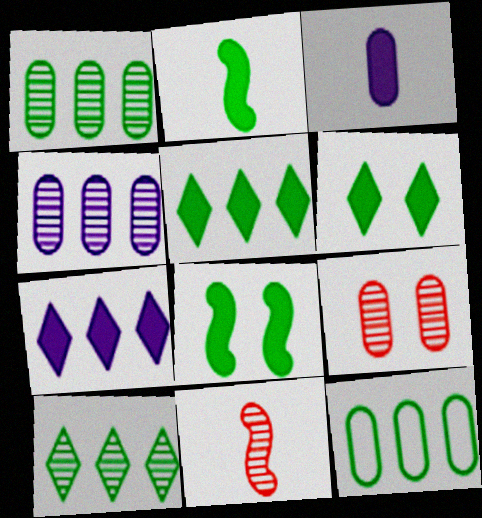[[3, 9, 12]]